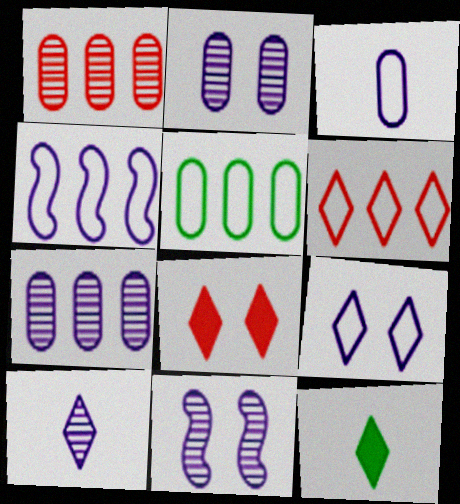[[3, 4, 9], 
[4, 5, 6], 
[7, 10, 11]]